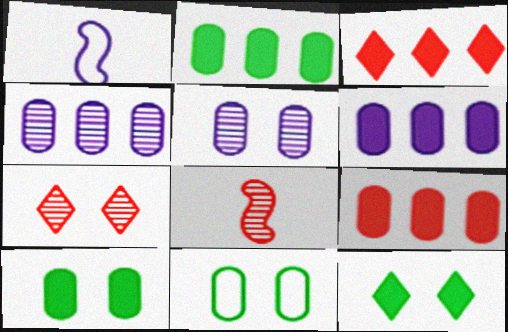[[1, 2, 7], 
[2, 6, 9]]